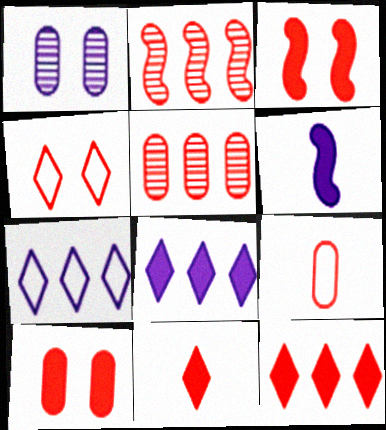[[1, 6, 7], 
[5, 9, 10]]